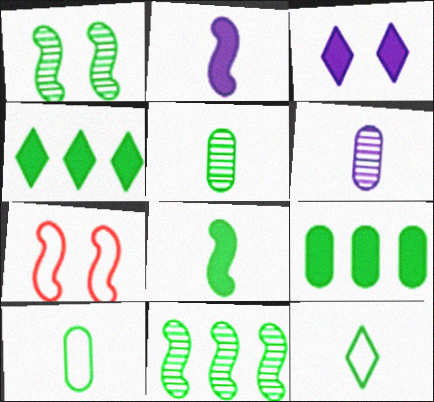[[1, 4, 10], 
[1, 9, 12], 
[2, 7, 11], 
[4, 6, 7], 
[5, 8, 12]]